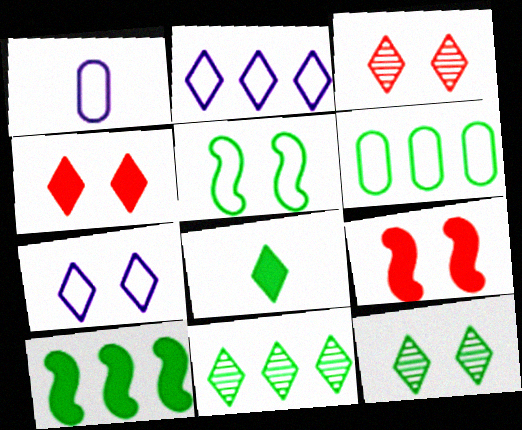[[1, 3, 10], 
[1, 9, 11], 
[2, 3, 8], 
[4, 7, 12], 
[6, 10, 11]]